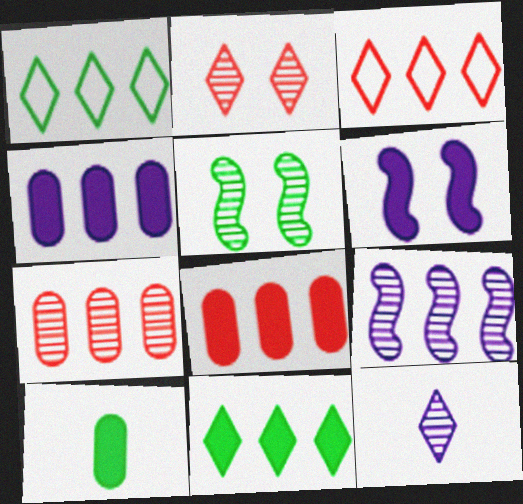[[1, 5, 10], 
[1, 8, 9], 
[5, 7, 12]]